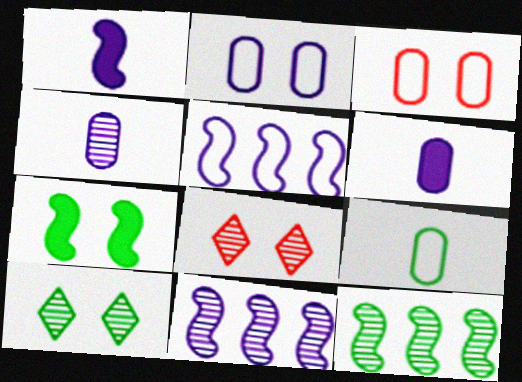[[2, 7, 8], 
[4, 8, 12]]